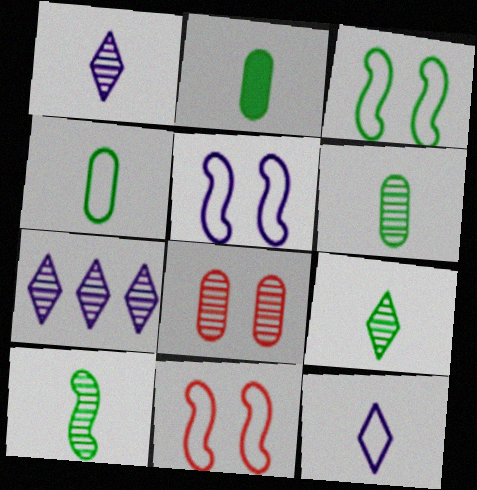[[2, 4, 6], 
[2, 7, 11], 
[3, 5, 11], 
[6, 9, 10], 
[7, 8, 10]]